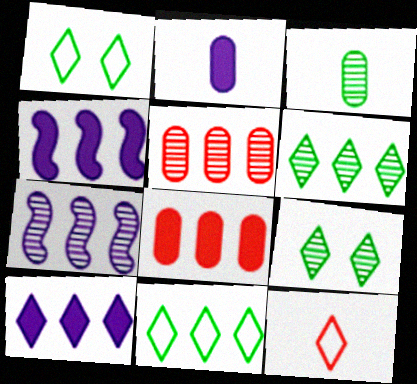[[4, 5, 11], 
[5, 6, 7], 
[7, 8, 11], 
[9, 10, 12]]